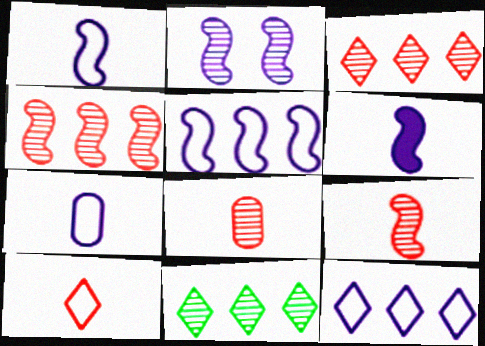[[2, 5, 6], 
[2, 8, 11]]